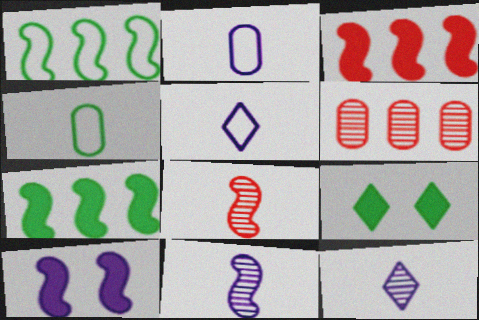[[1, 8, 10]]